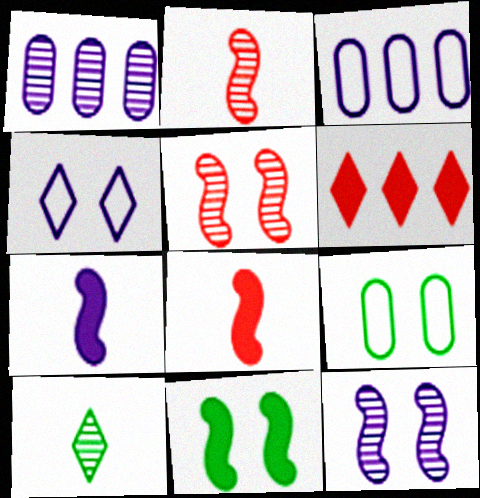[[1, 4, 7], 
[1, 5, 10], 
[4, 6, 10]]